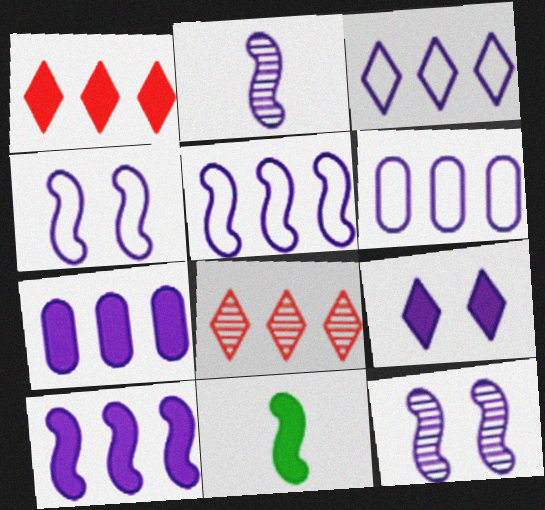[[2, 4, 10], 
[2, 6, 9], 
[3, 5, 6]]